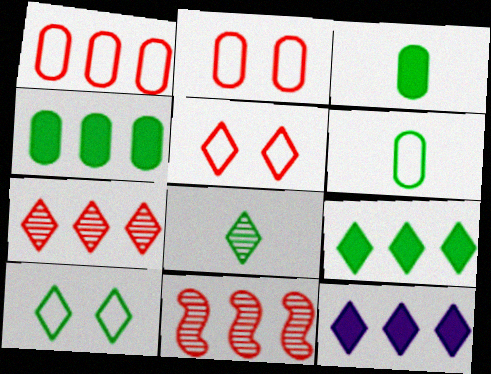[[5, 8, 12], 
[8, 9, 10]]